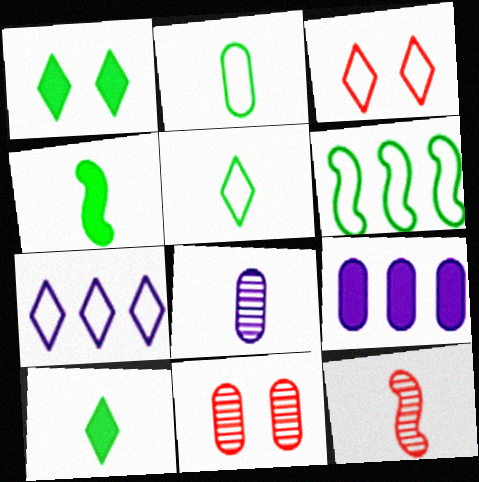[[2, 9, 11], 
[3, 5, 7], 
[4, 7, 11]]